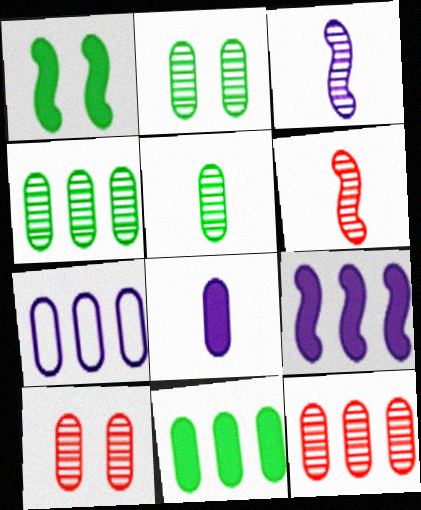[[2, 4, 5], 
[7, 11, 12]]